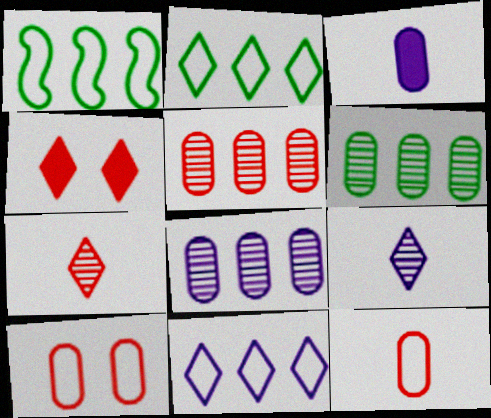[[2, 4, 9], 
[3, 6, 10], 
[5, 6, 8]]